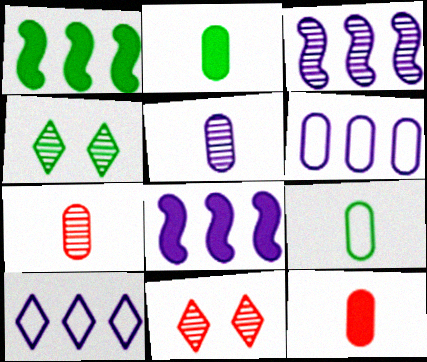[[1, 4, 9], 
[3, 4, 7], 
[5, 9, 12], 
[8, 9, 11]]